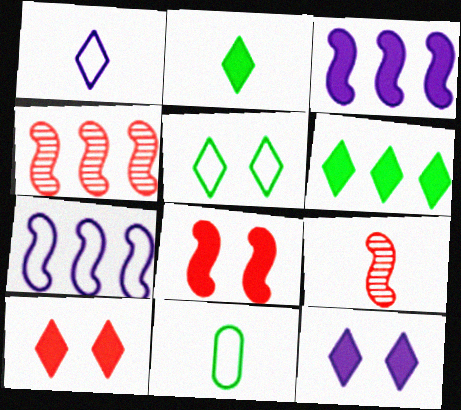[[4, 11, 12]]